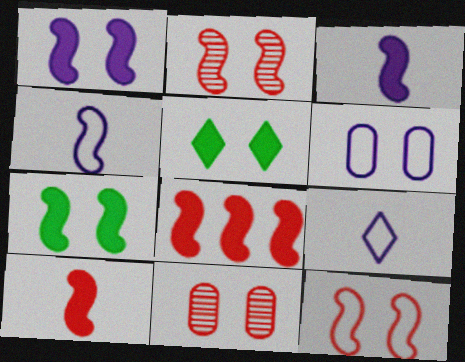[[2, 5, 6], 
[3, 7, 8]]